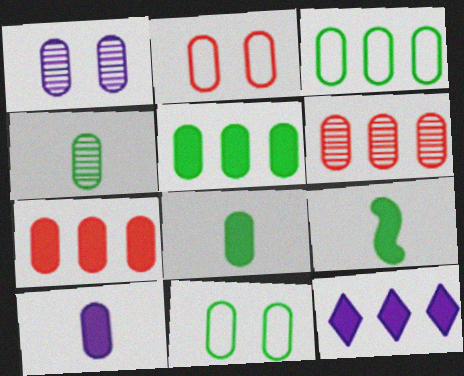[[1, 4, 6], 
[4, 5, 11], 
[6, 10, 11]]